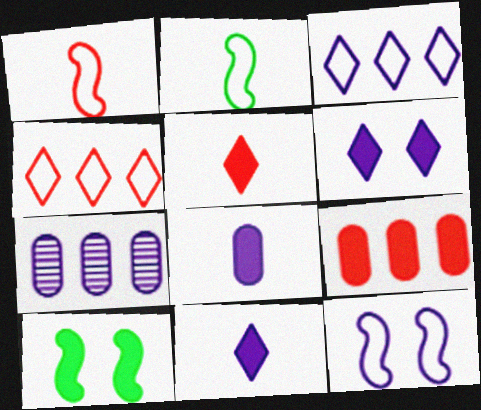[[7, 11, 12], 
[9, 10, 11]]